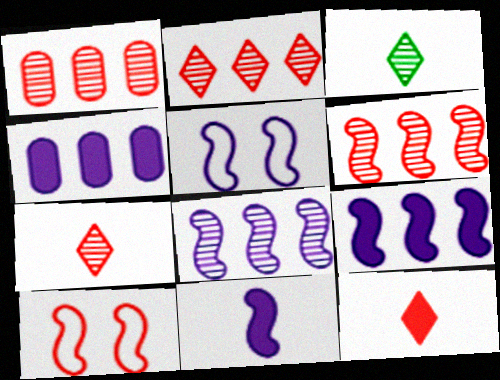[[1, 2, 6], 
[1, 10, 12], 
[3, 4, 10], 
[5, 8, 11]]